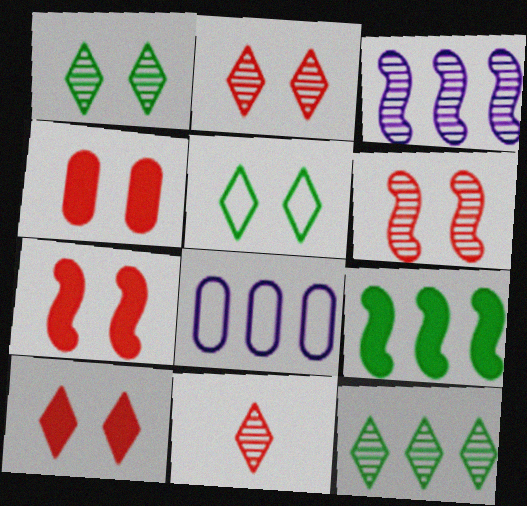[[4, 7, 10]]